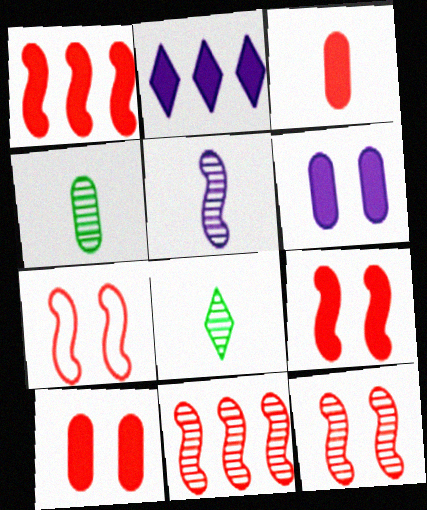[[2, 4, 7], 
[7, 9, 12]]